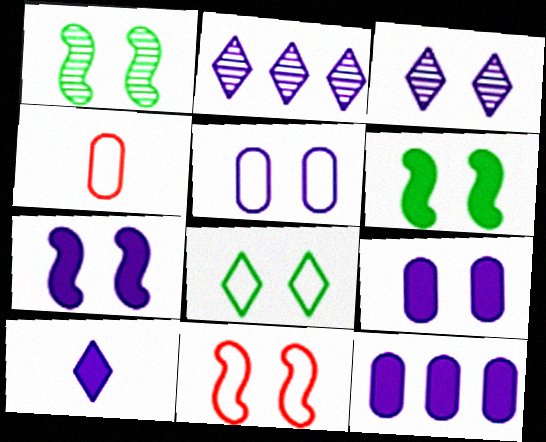[[1, 7, 11], 
[2, 4, 6], 
[3, 5, 7], 
[5, 8, 11], 
[7, 10, 12]]